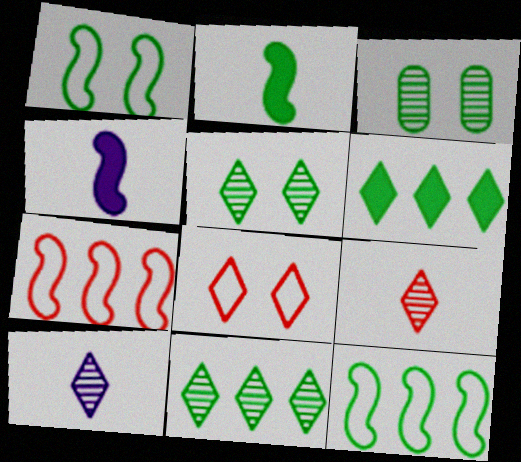[[6, 8, 10]]